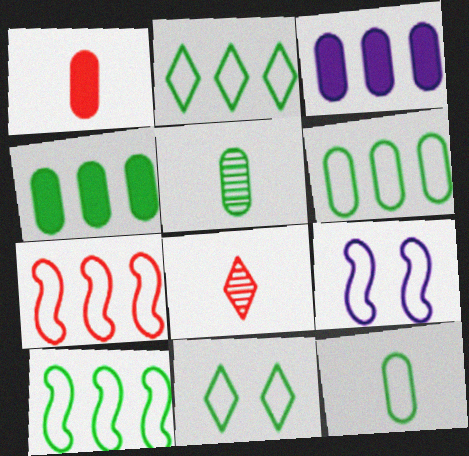[[2, 6, 10], 
[4, 8, 9], 
[10, 11, 12]]